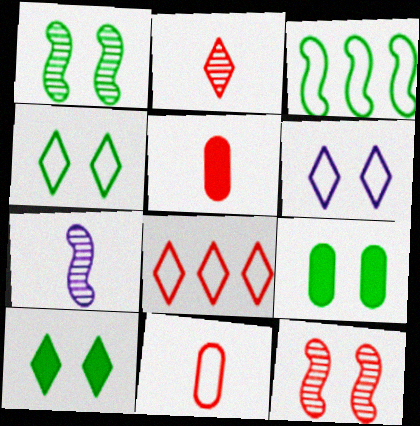[[1, 4, 9], 
[3, 6, 11], 
[5, 8, 12], 
[6, 9, 12], 
[7, 8, 9]]